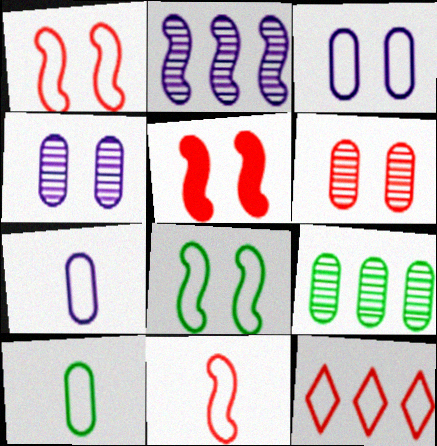[[7, 8, 12]]